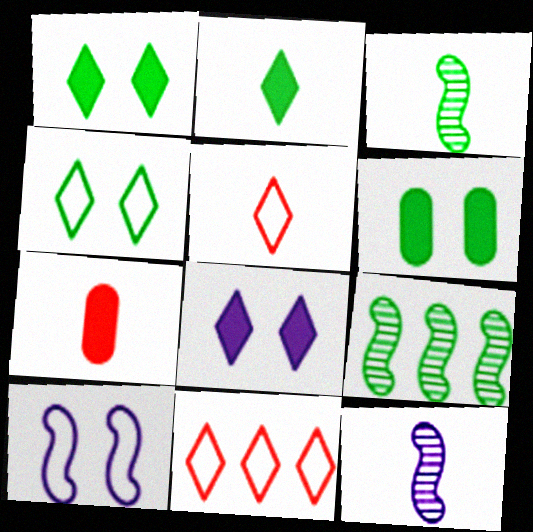[[6, 11, 12]]